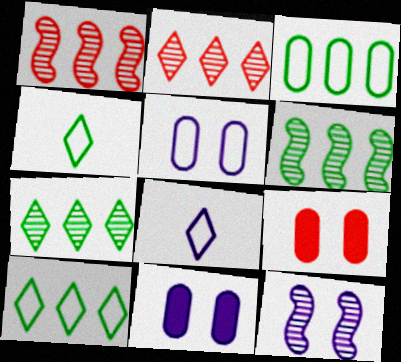[[1, 4, 11], 
[6, 8, 9]]